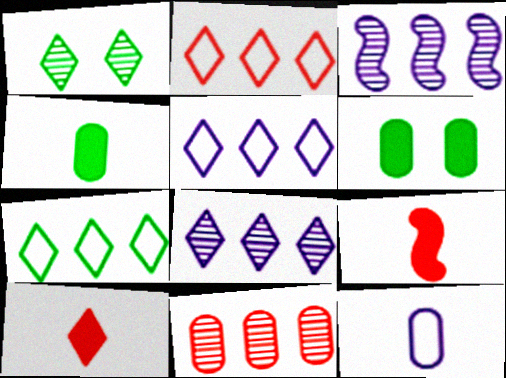[[1, 5, 10], 
[2, 5, 7], 
[6, 11, 12]]